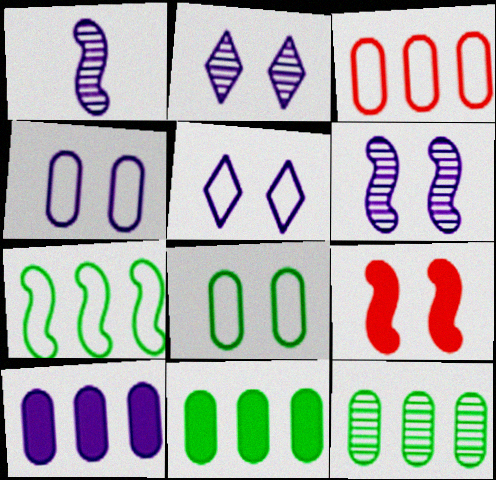[[1, 5, 10], 
[1, 7, 9], 
[2, 8, 9], 
[3, 10, 12]]